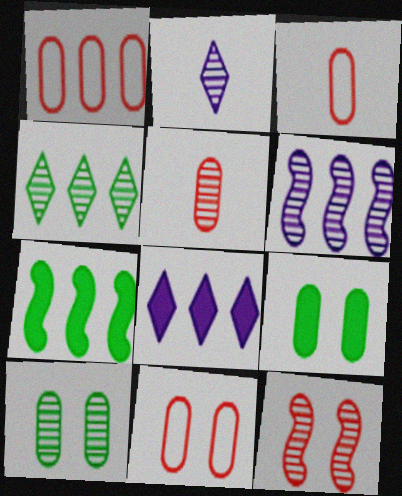[[1, 3, 11], 
[2, 7, 11]]